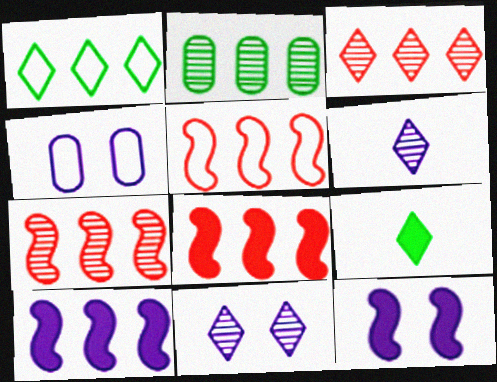[[4, 6, 10], 
[4, 7, 9], 
[4, 11, 12], 
[5, 7, 8]]